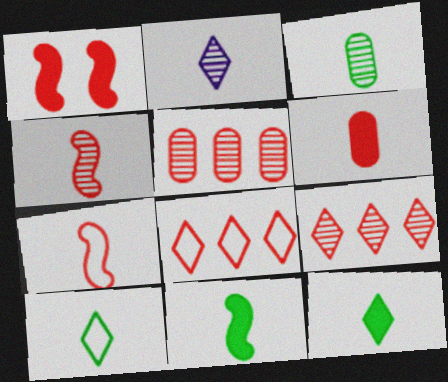[[2, 3, 4], 
[3, 10, 11]]